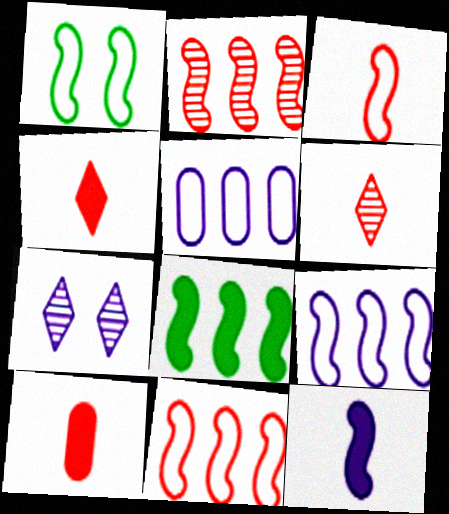[[1, 2, 12], 
[1, 3, 9], 
[2, 8, 9], 
[3, 6, 10], 
[5, 7, 12]]